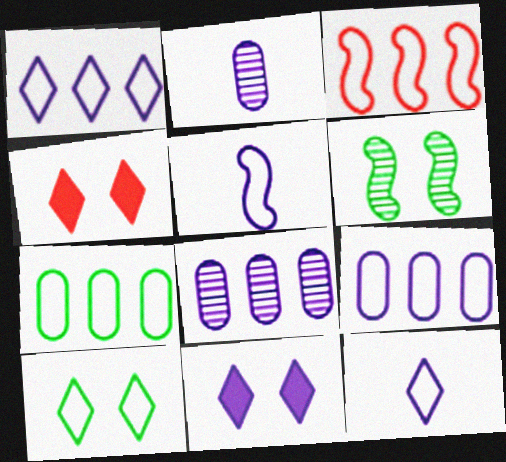[[1, 3, 7], 
[5, 8, 11]]